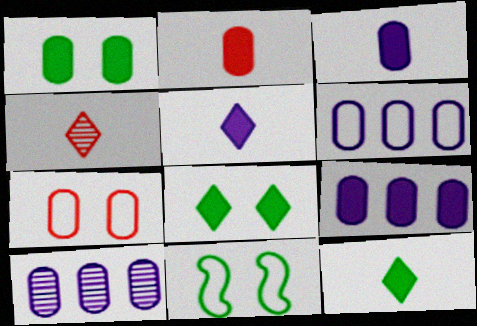[[1, 2, 9], 
[4, 9, 11], 
[6, 9, 10]]